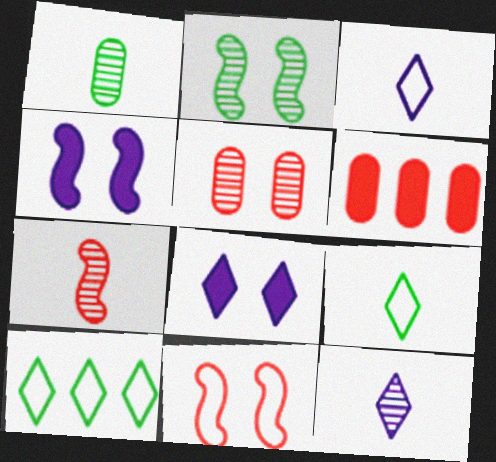[[1, 7, 12], 
[2, 3, 6], 
[2, 4, 11]]